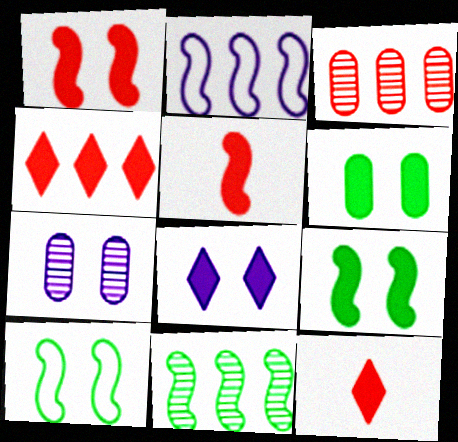[[1, 6, 8]]